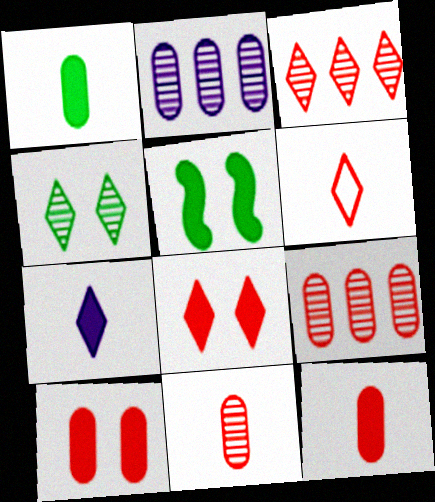[[2, 5, 6], 
[3, 6, 8]]